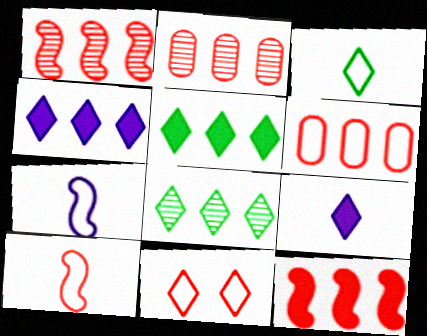[[6, 10, 11], 
[8, 9, 11]]